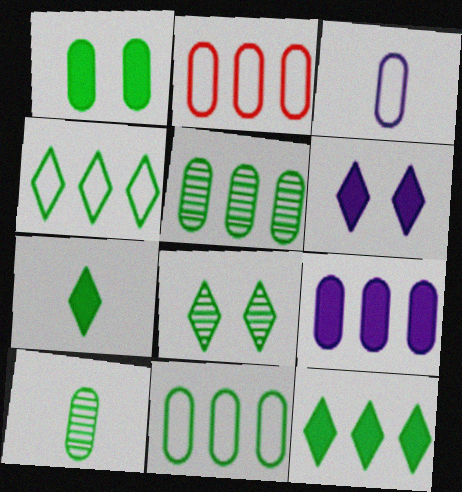[[1, 10, 11], 
[2, 5, 9], 
[4, 7, 8]]